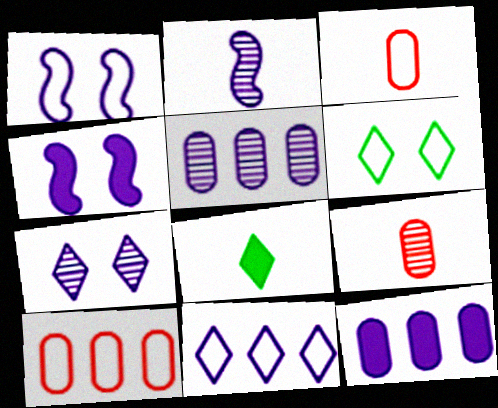[[2, 3, 8], 
[2, 5, 7]]